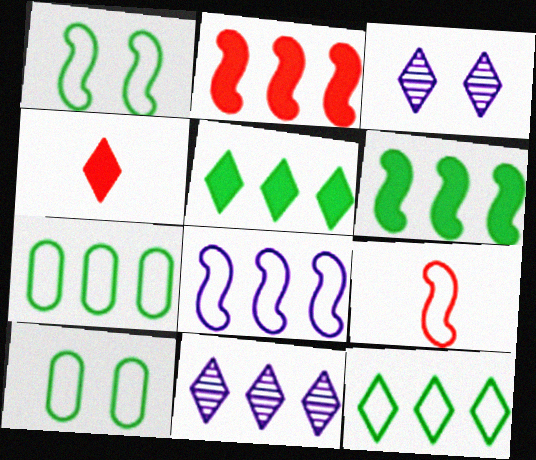[[1, 8, 9], 
[2, 7, 11], 
[3, 4, 12]]